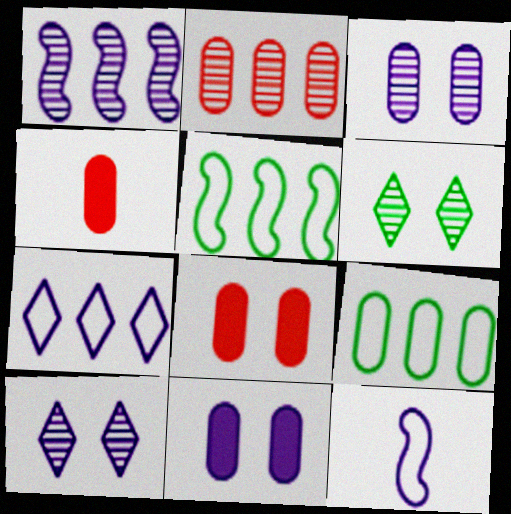[[3, 4, 9], 
[4, 5, 10]]